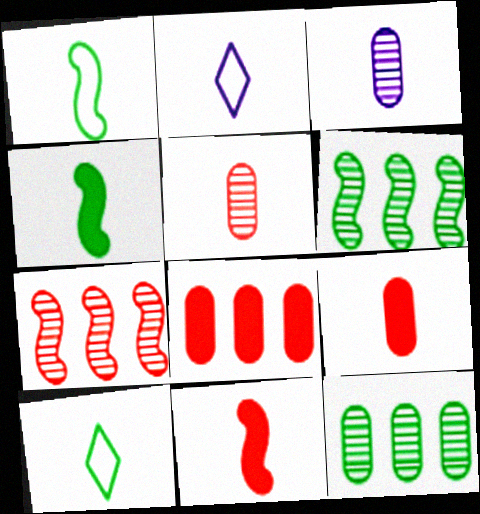[[2, 4, 5], 
[3, 10, 11]]